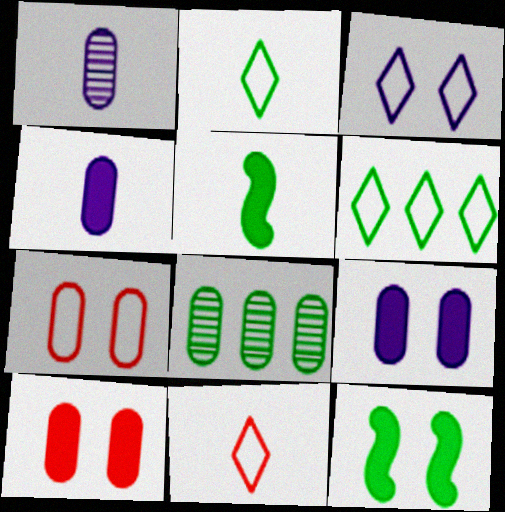[[1, 5, 11], 
[2, 8, 12], 
[3, 6, 11], 
[4, 7, 8]]